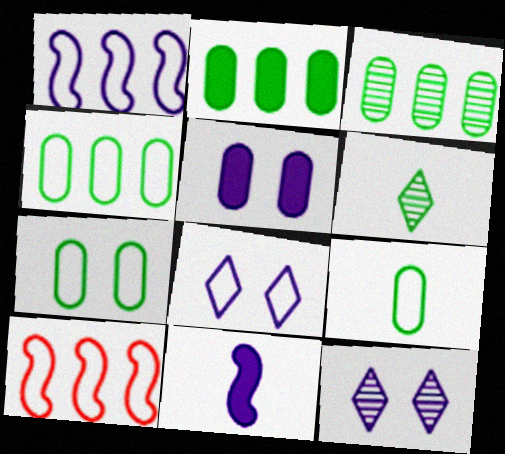[[2, 3, 4], 
[4, 7, 9], 
[5, 6, 10], 
[8, 9, 10]]